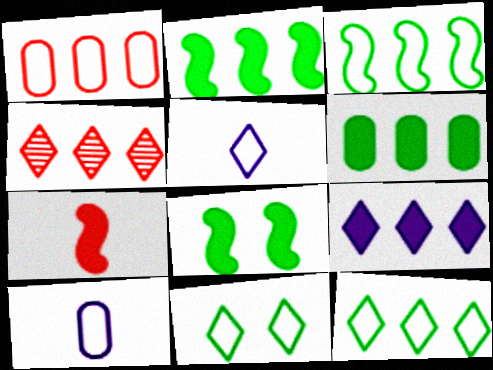[[4, 8, 10], 
[4, 9, 12]]